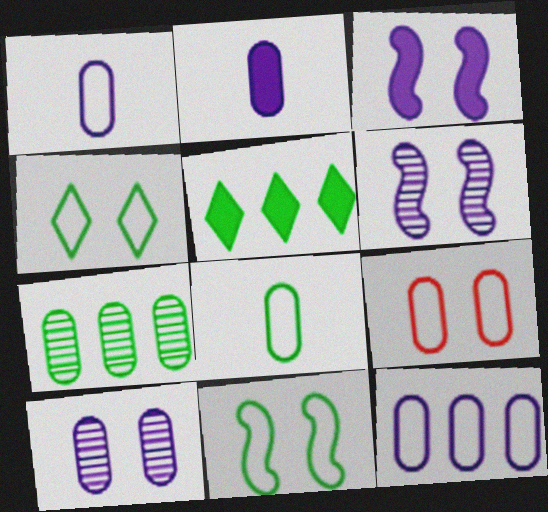[[2, 7, 9], 
[2, 10, 12], 
[8, 9, 12]]